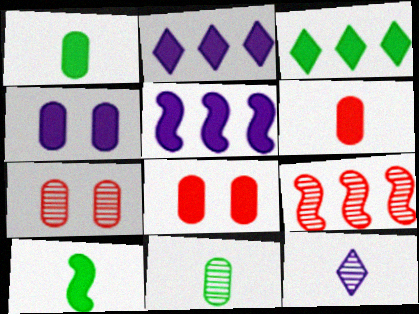[[2, 8, 10]]